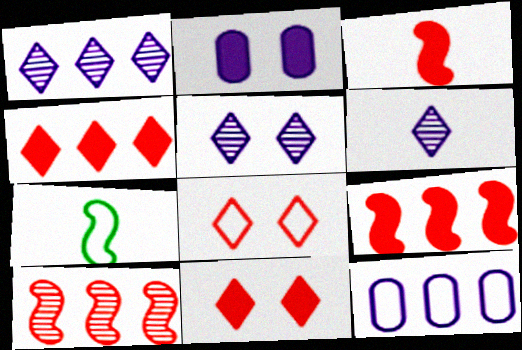[[1, 5, 6], 
[7, 8, 12]]